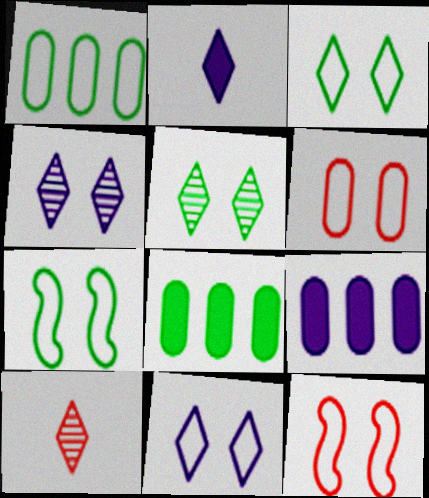[[6, 7, 11], 
[7, 9, 10]]